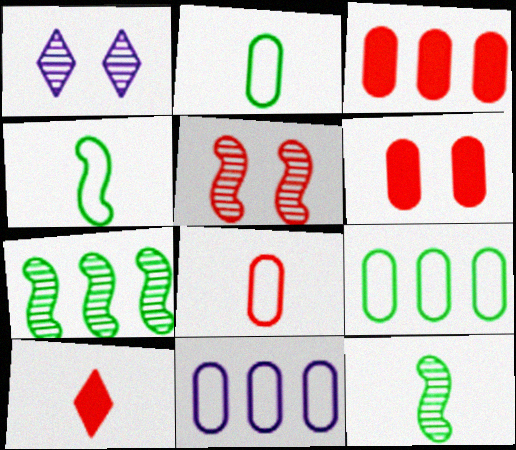[[1, 3, 4]]